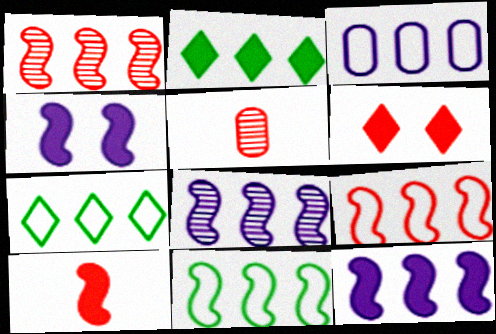[[1, 2, 3], 
[1, 11, 12], 
[3, 7, 9], 
[4, 5, 7], 
[5, 6, 9]]